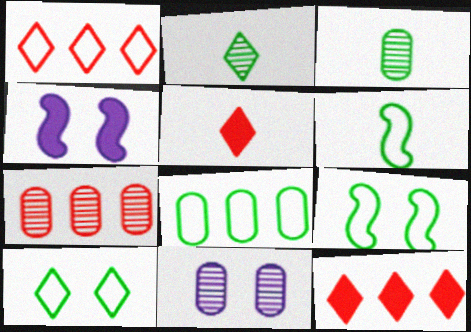[[1, 3, 4], 
[3, 7, 11], 
[6, 8, 10], 
[6, 11, 12]]